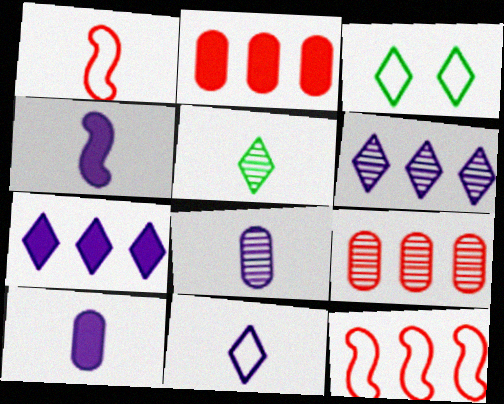[[1, 5, 10], 
[3, 4, 9], 
[4, 8, 11]]